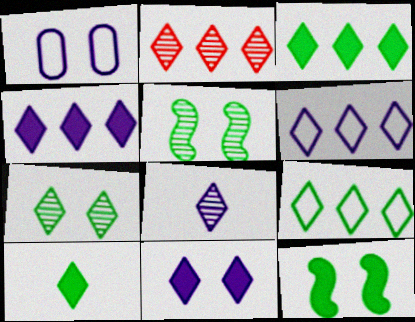[[2, 3, 6], 
[2, 4, 9], 
[2, 7, 8], 
[6, 8, 11], 
[7, 9, 10]]